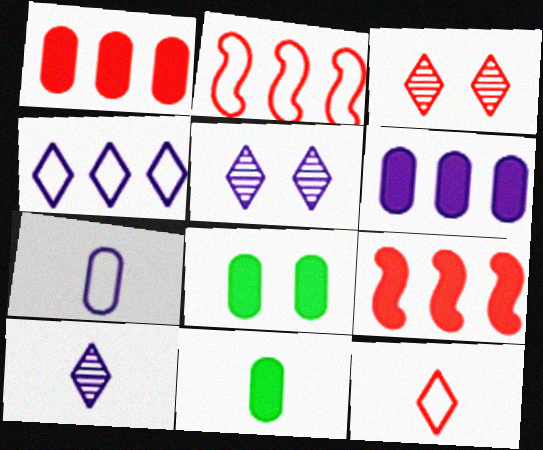[[2, 5, 11], 
[2, 8, 10]]